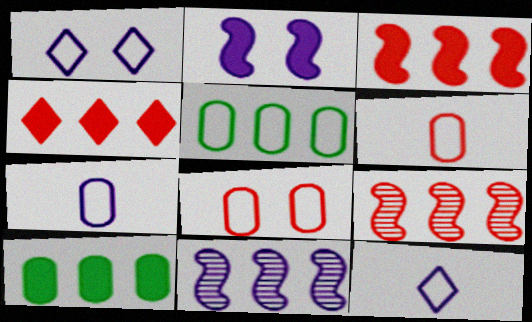[[4, 5, 11], 
[5, 7, 8]]